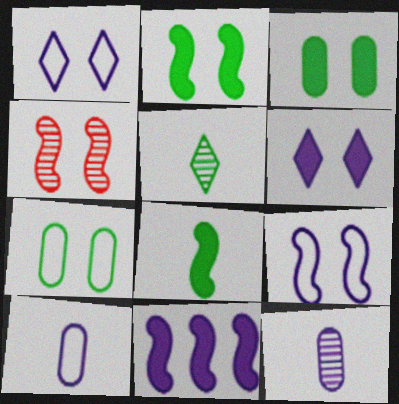[[1, 3, 4], 
[1, 11, 12], 
[2, 4, 9], 
[4, 6, 7]]